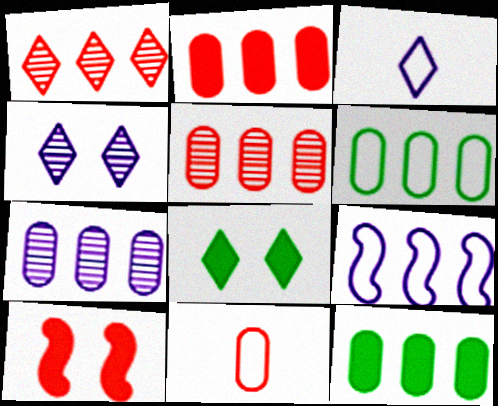[[1, 3, 8], 
[1, 9, 12], 
[1, 10, 11], 
[2, 6, 7]]